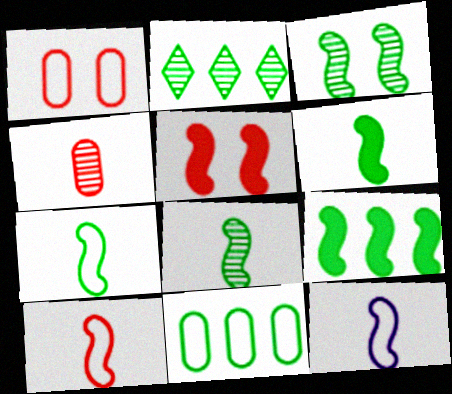[[2, 9, 11], 
[3, 7, 9], 
[6, 7, 8], 
[7, 10, 12]]